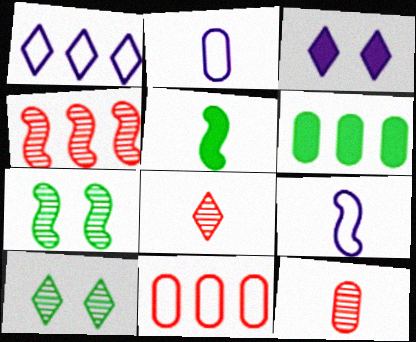[[1, 4, 6], 
[2, 5, 8]]